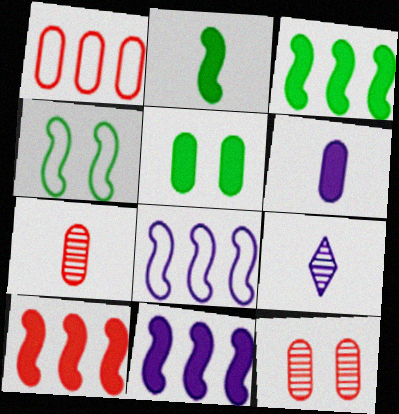[[3, 10, 11]]